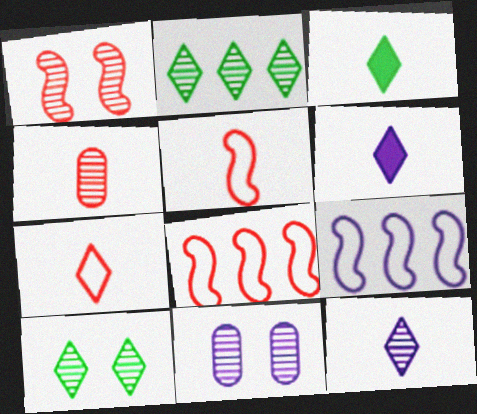[[1, 10, 11], 
[3, 7, 12], 
[3, 8, 11], 
[6, 9, 11]]